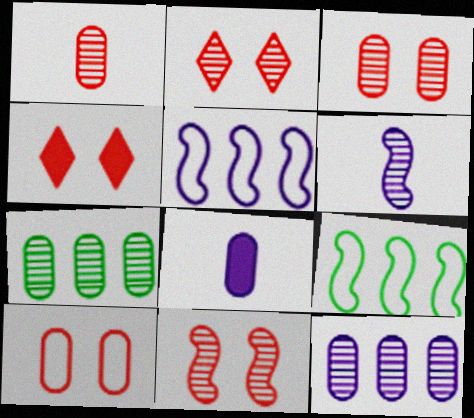[[2, 3, 11], 
[2, 6, 7], 
[2, 8, 9], 
[4, 10, 11], 
[7, 8, 10]]